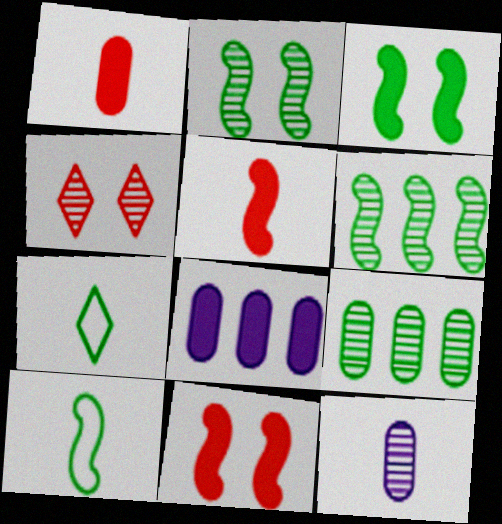[[3, 6, 10], 
[3, 7, 9], 
[4, 6, 12], 
[4, 8, 10], 
[5, 7, 12]]